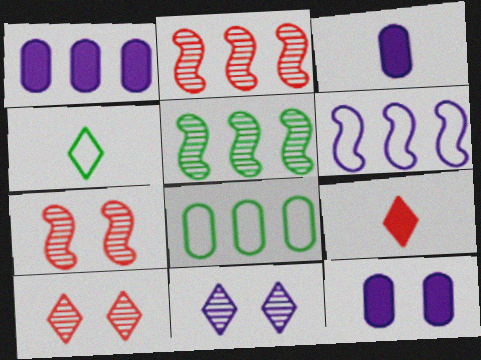[[1, 3, 12], 
[1, 4, 7], 
[2, 4, 12], 
[3, 6, 11]]